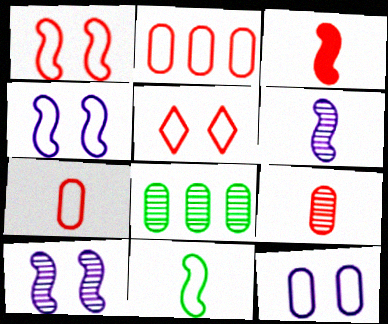[[3, 6, 11]]